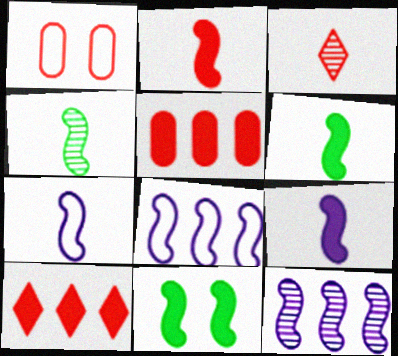[[2, 4, 7], 
[2, 6, 9]]